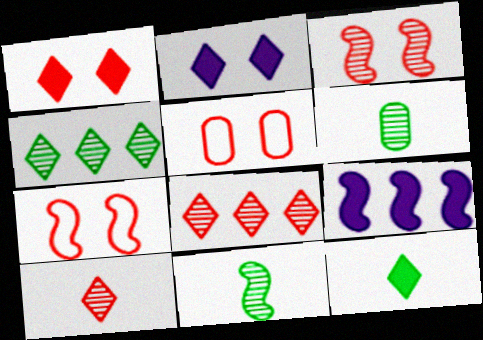[[1, 3, 5], 
[7, 9, 11]]